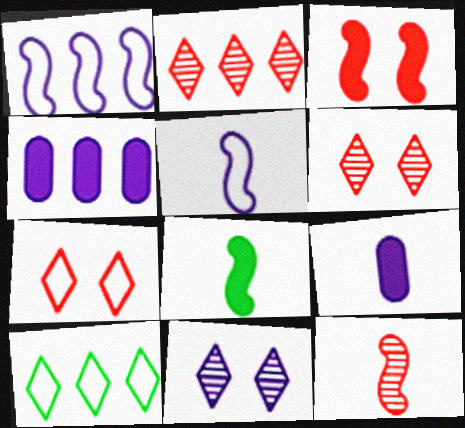[[1, 9, 11], 
[4, 5, 11], 
[5, 8, 12]]